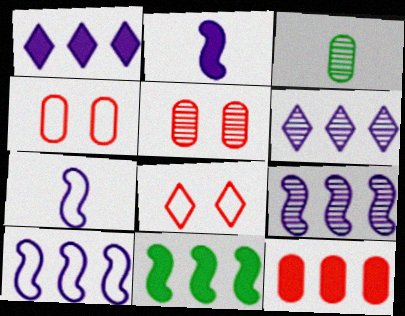[[1, 11, 12]]